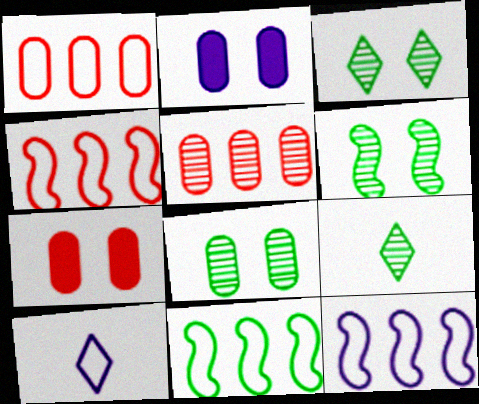[[2, 4, 9], 
[3, 6, 8], 
[4, 11, 12], 
[7, 9, 12]]